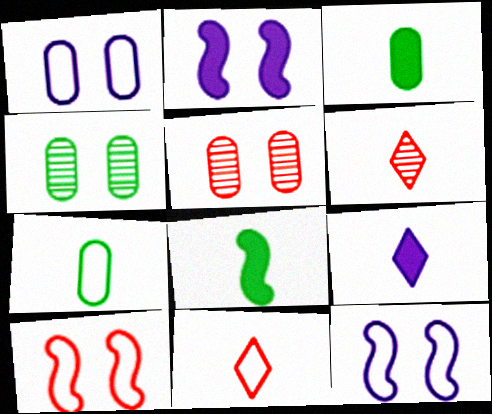[]